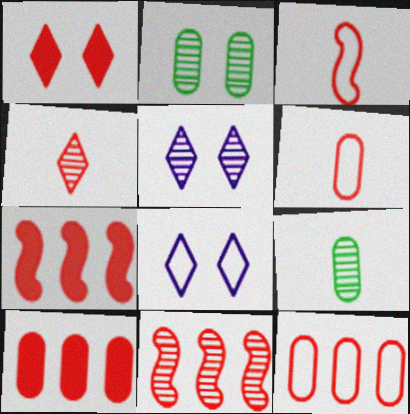[[1, 6, 11], 
[5, 9, 11], 
[7, 8, 9]]